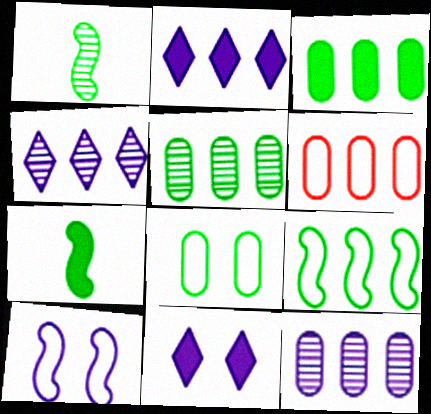[[1, 6, 11], 
[3, 6, 12]]